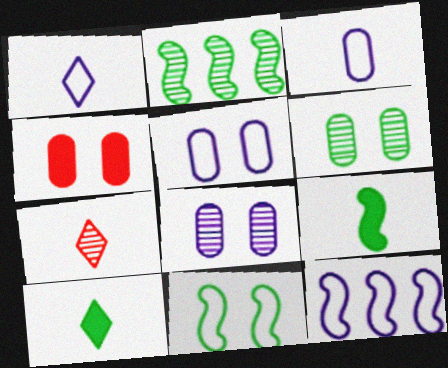[[1, 2, 4], 
[1, 5, 12], 
[1, 7, 10], 
[2, 7, 8], 
[2, 9, 11], 
[3, 7, 9], 
[4, 5, 6]]